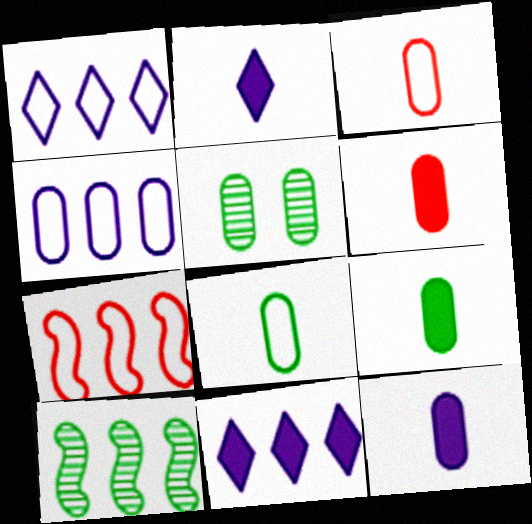[[2, 5, 7], 
[4, 5, 6], 
[6, 9, 12]]